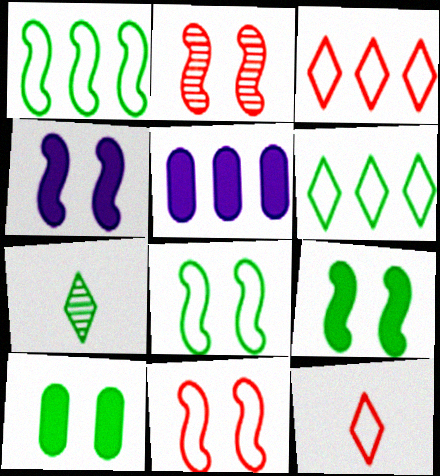[[1, 7, 10], 
[2, 4, 8], 
[5, 7, 11]]